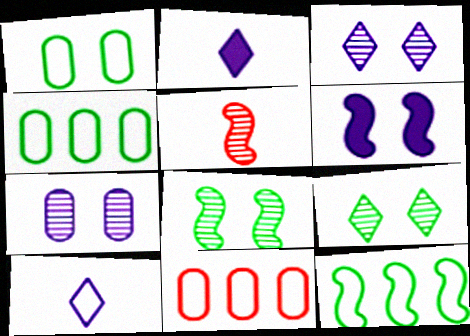[[2, 8, 11], 
[5, 6, 12]]